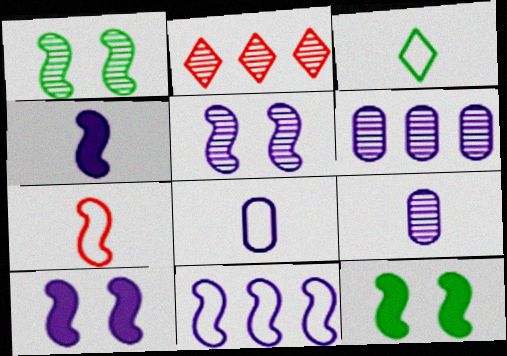[[1, 2, 9], 
[2, 8, 12], 
[3, 7, 8], 
[4, 5, 11]]